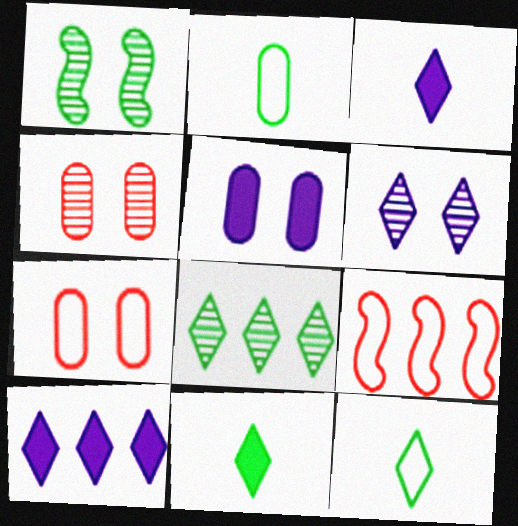[[1, 4, 6]]